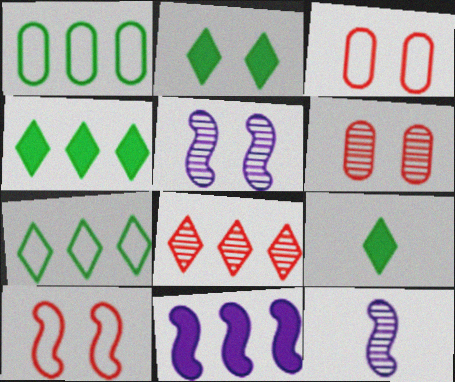[[1, 8, 11], 
[2, 3, 5], 
[2, 4, 9], 
[3, 4, 12]]